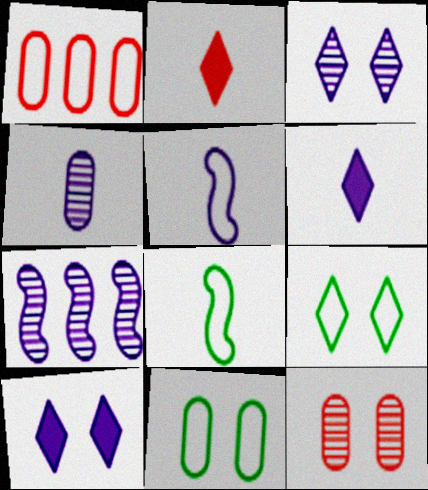[[1, 5, 9], 
[2, 4, 8], 
[2, 7, 11], 
[3, 4, 7], 
[4, 5, 6]]